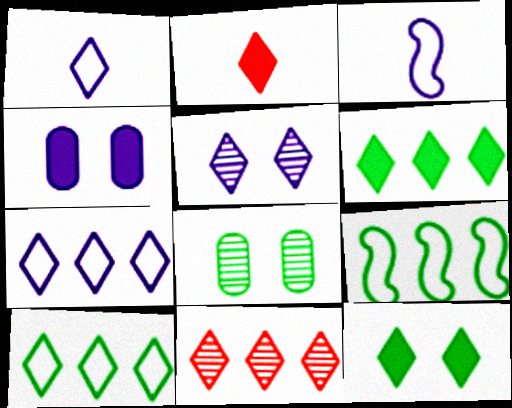[[1, 11, 12], 
[2, 5, 10], 
[6, 7, 11]]